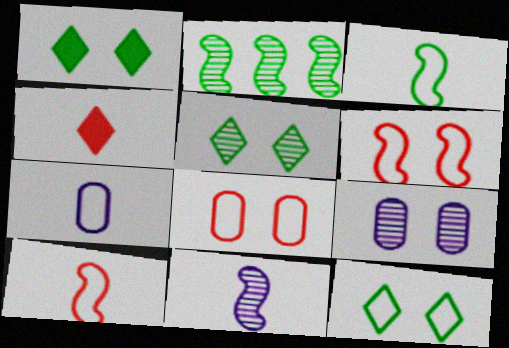[[1, 5, 12], 
[1, 6, 9]]